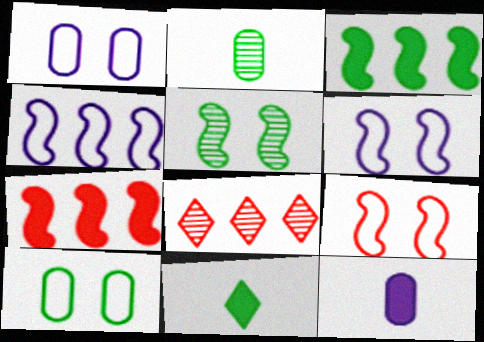[]